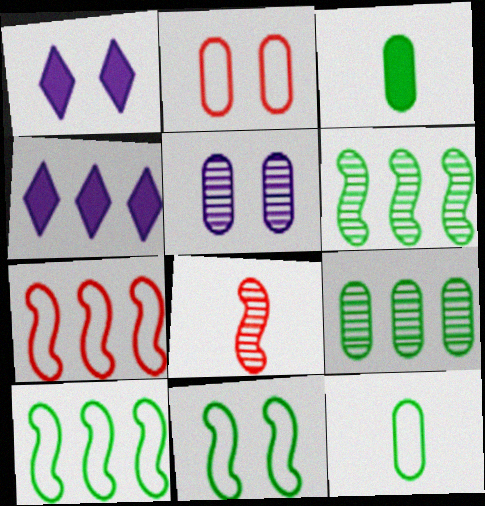[[4, 7, 9]]